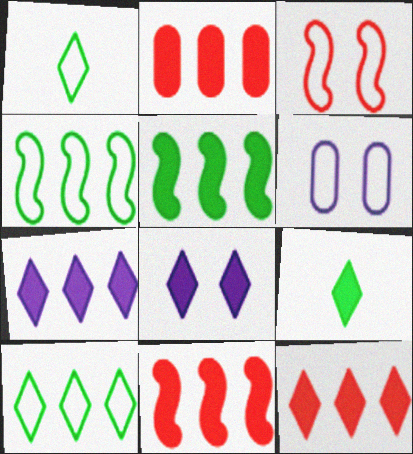[[2, 5, 7], 
[2, 11, 12], 
[8, 9, 12]]